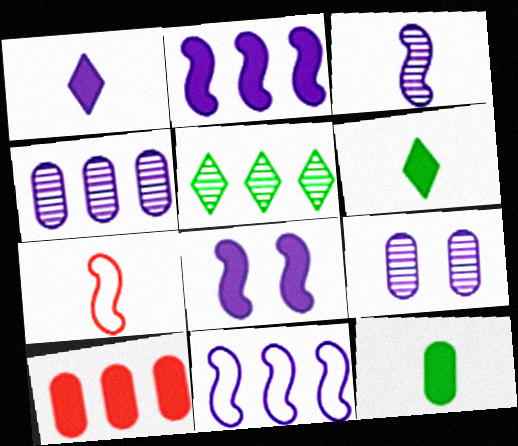[[1, 9, 11], 
[3, 8, 11], 
[5, 10, 11], 
[6, 8, 10]]